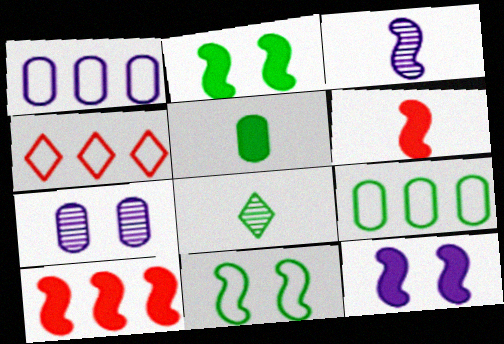[[2, 8, 9], 
[3, 10, 11]]